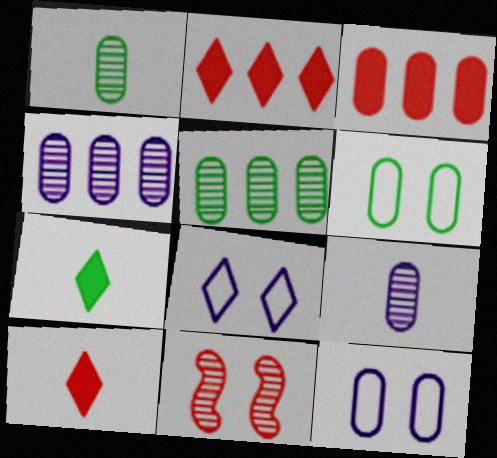[[1, 3, 12], 
[3, 6, 9]]